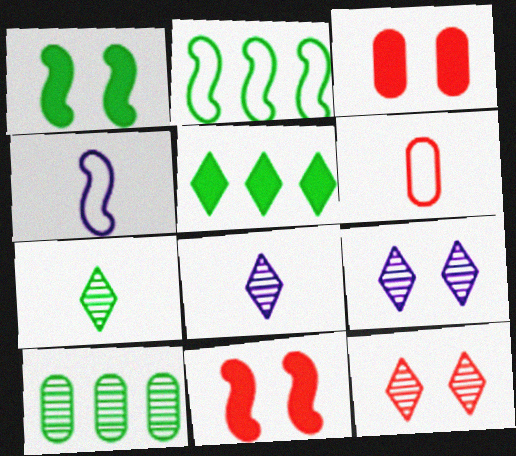[[2, 3, 8], 
[2, 5, 10]]